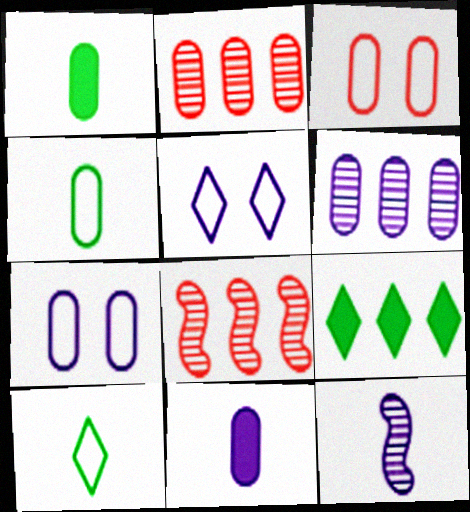[[1, 2, 7], 
[1, 3, 6], 
[1, 5, 8], 
[3, 9, 12], 
[6, 7, 11]]